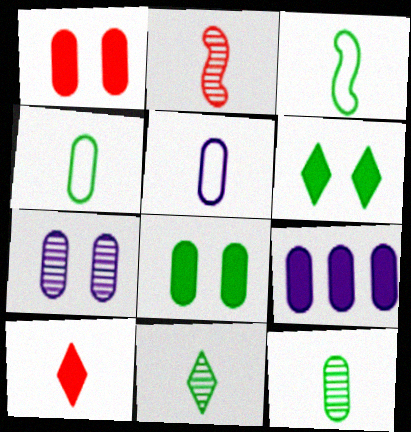[[5, 7, 9]]